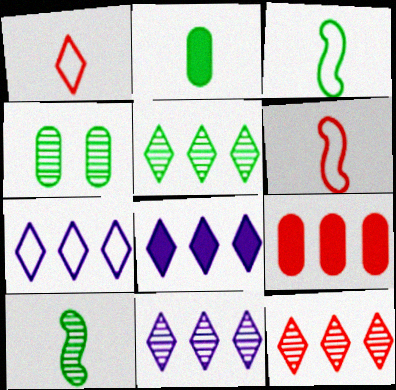[[4, 5, 10], 
[4, 6, 8], 
[5, 11, 12], 
[7, 8, 11]]